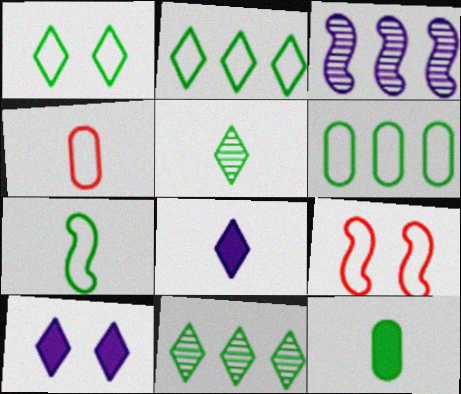[[1, 6, 7], 
[5, 7, 12]]